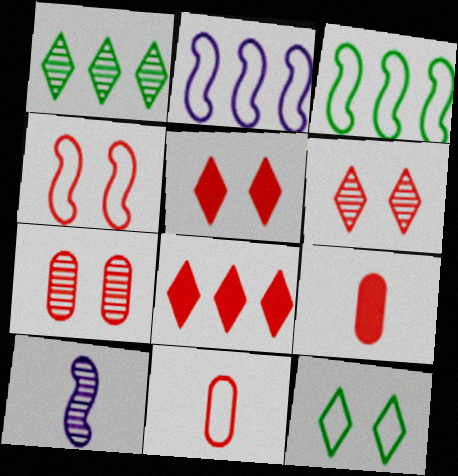[[1, 7, 10], 
[2, 11, 12], 
[4, 5, 7]]